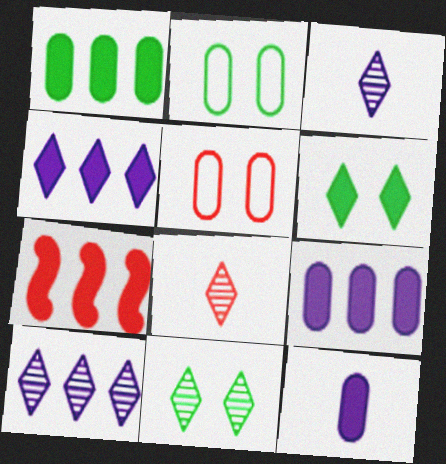[[1, 4, 7], 
[2, 3, 7], 
[5, 7, 8], 
[6, 7, 12], 
[8, 10, 11]]